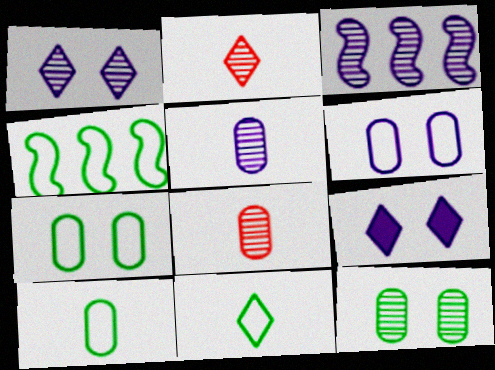[[1, 3, 5], 
[2, 3, 12], 
[4, 7, 11], 
[4, 8, 9]]